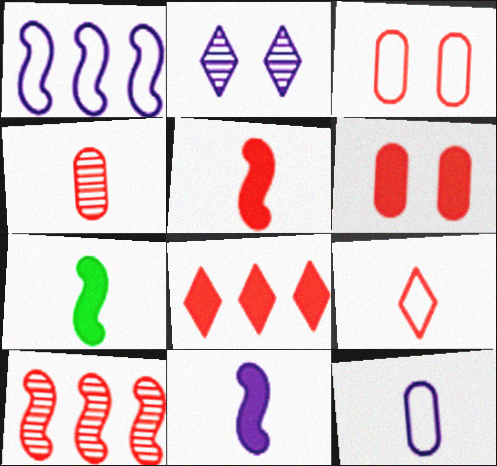[[4, 5, 9], 
[5, 6, 8], 
[5, 7, 11], 
[6, 9, 10]]